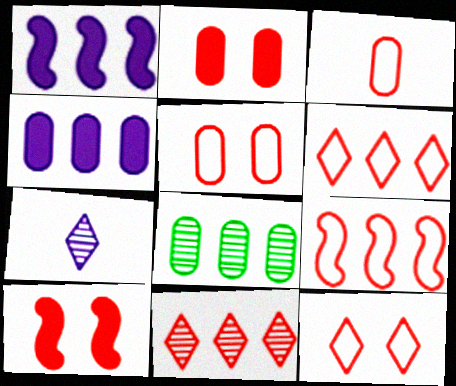[[1, 6, 8], 
[3, 9, 12], 
[3, 10, 11]]